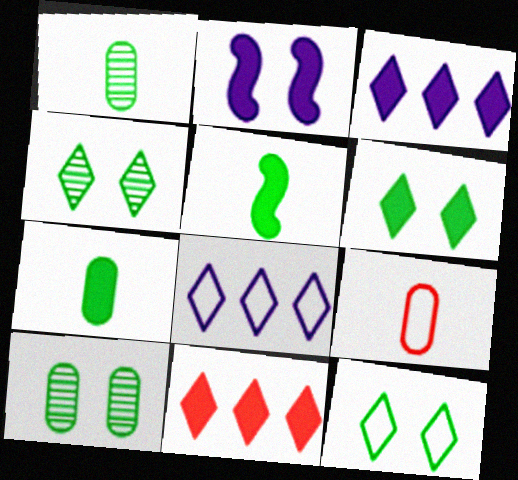[[2, 7, 11], 
[4, 6, 12]]